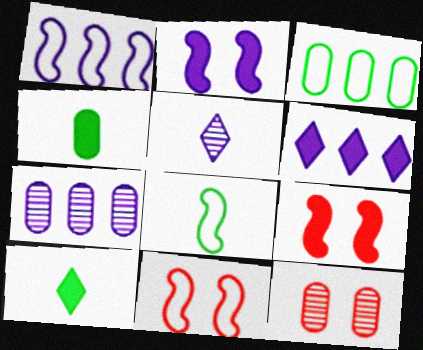[[1, 6, 7], 
[1, 8, 11], 
[1, 10, 12], 
[3, 5, 9], 
[4, 6, 9], 
[6, 8, 12], 
[7, 10, 11]]